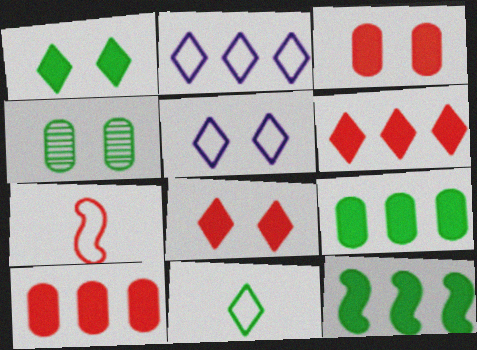[[4, 11, 12]]